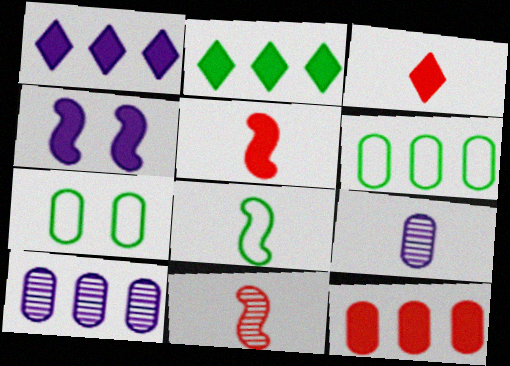[[1, 7, 11], 
[3, 8, 9], 
[6, 10, 12], 
[7, 9, 12]]